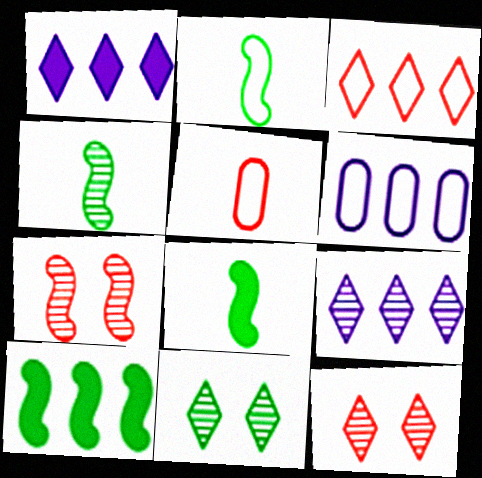[[2, 4, 8], 
[6, 8, 12]]